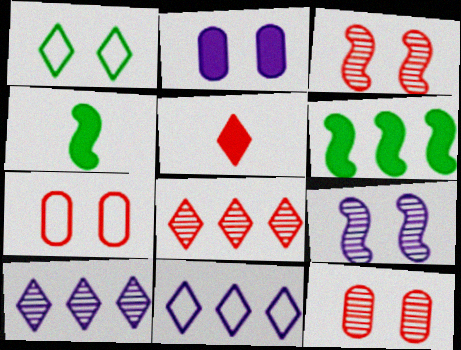[[1, 2, 3], 
[1, 5, 10], 
[2, 5, 6], 
[4, 7, 10], 
[4, 11, 12]]